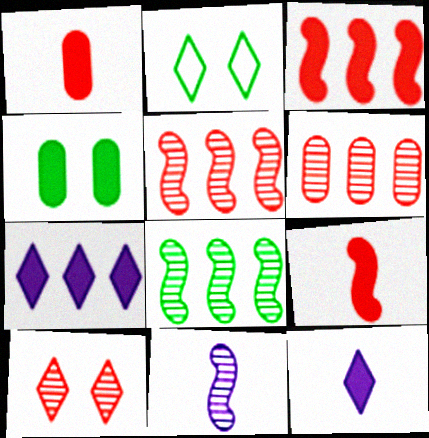[[3, 4, 12], 
[4, 7, 9]]